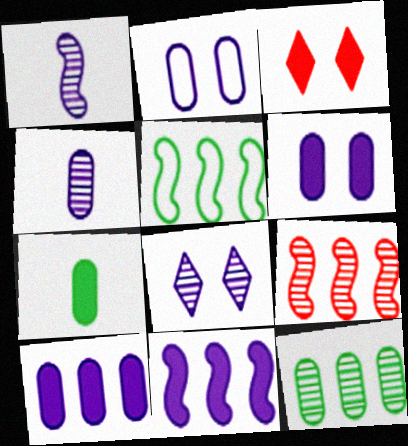[[2, 4, 10], 
[3, 4, 5], 
[3, 7, 11], 
[5, 9, 11]]